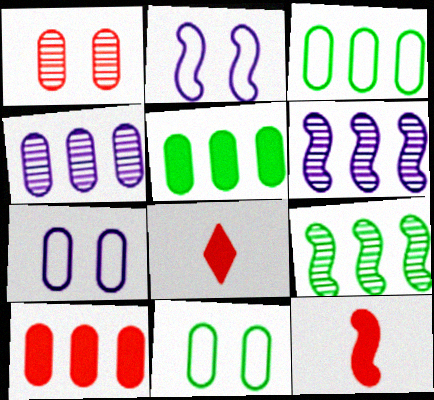[[2, 9, 12], 
[3, 4, 10], 
[6, 8, 11], 
[7, 8, 9]]